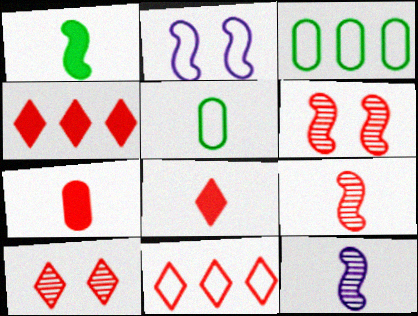[[2, 5, 11], 
[5, 8, 12], 
[6, 7, 11], 
[8, 10, 11]]